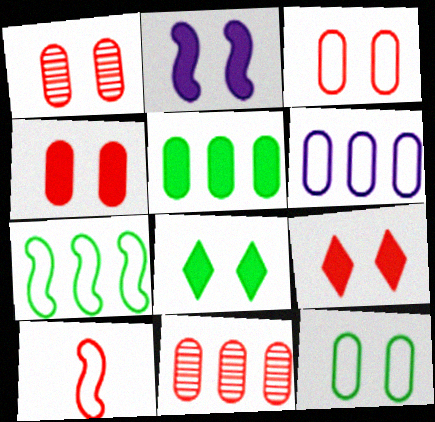[[1, 3, 4], 
[2, 4, 8], 
[5, 6, 11], 
[9, 10, 11]]